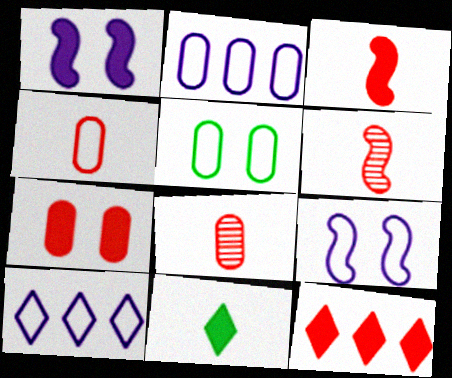[[2, 4, 5], 
[3, 7, 12]]